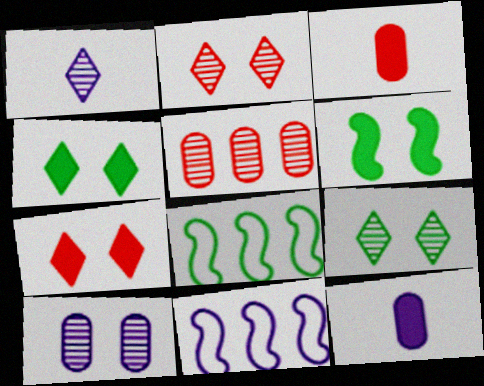[[2, 8, 12], 
[3, 9, 11]]